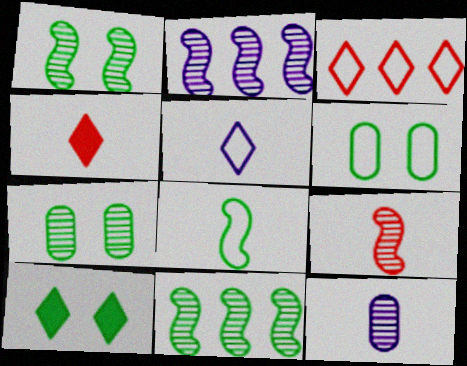[[1, 2, 9], 
[1, 6, 10], 
[2, 4, 6], 
[4, 8, 12]]